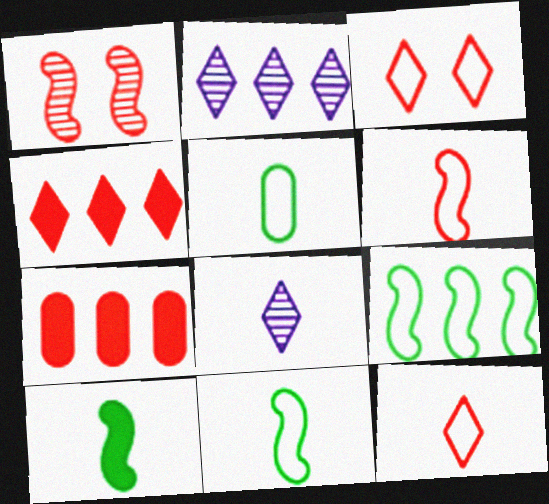[[1, 7, 12], 
[2, 7, 9]]